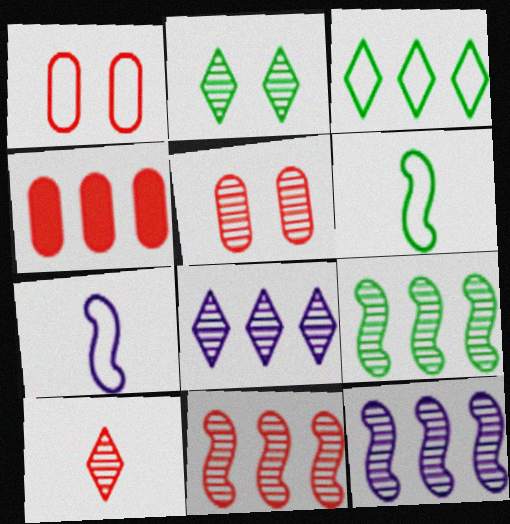[[1, 3, 7], 
[2, 4, 7], 
[2, 8, 10], 
[3, 4, 12], 
[5, 10, 11], 
[9, 11, 12]]